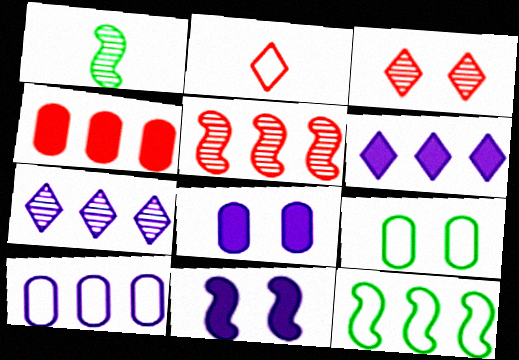[[3, 9, 11], 
[4, 7, 12]]